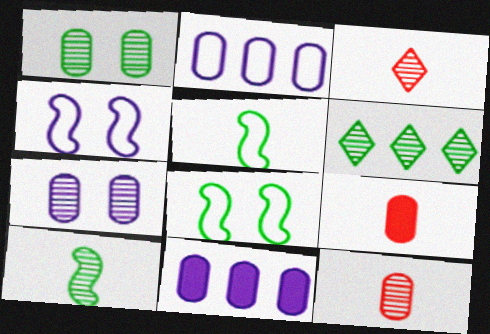[[1, 2, 9], 
[1, 6, 10], 
[3, 8, 11], 
[4, 6, 9]]